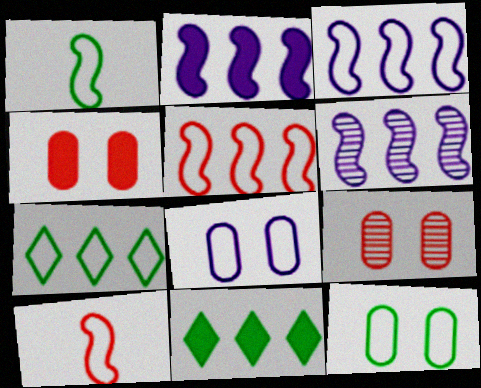[[1, 7, 12], 
[2, 3, 6], 
[7, 8, 10]]